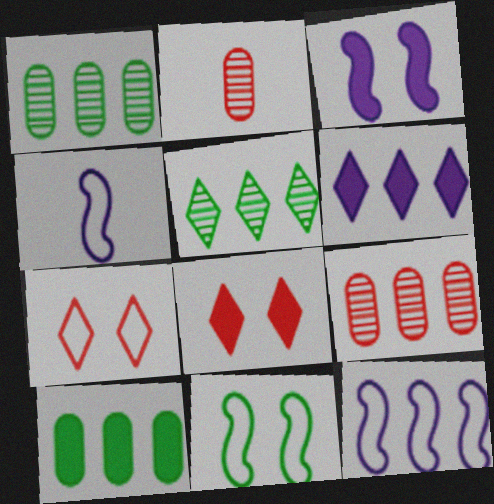[[1, 4, 8], 
[2, 6, 11]]